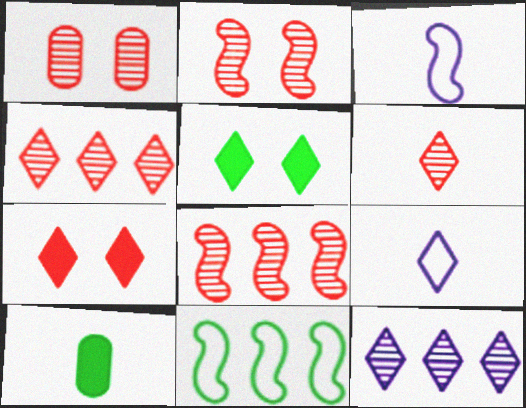[[1, 6, 8], 
[3, 6, 10], 
[4, 5, 9]]